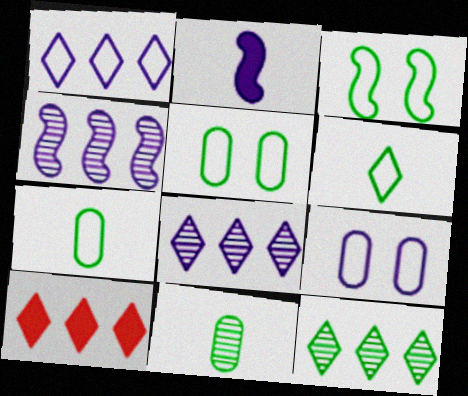[[1, 10, 12], 
[2, 8, 9]]